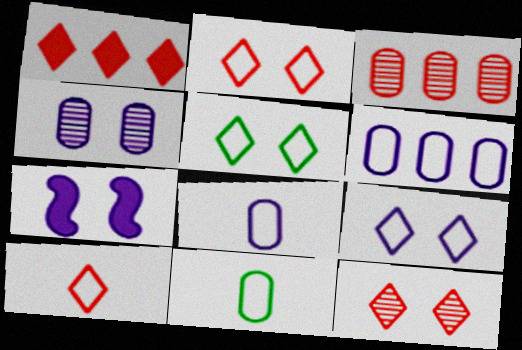[[1, 10, 12], 
[2, 5, 9], 
[4, 7, 9]]